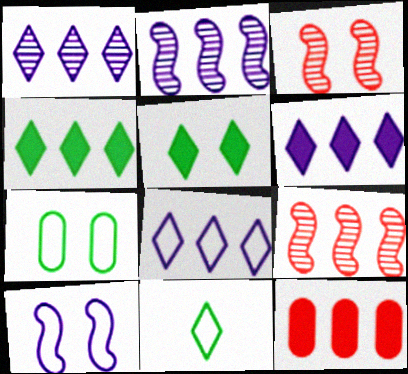[[1, 6, 8]]